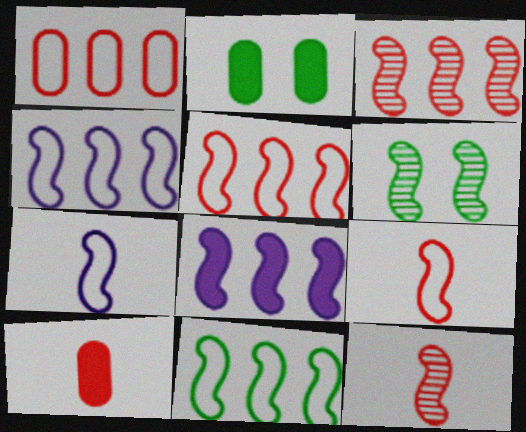[[3, 8, 11], 
[4, 5, 11], 
[6, 8, 9]]